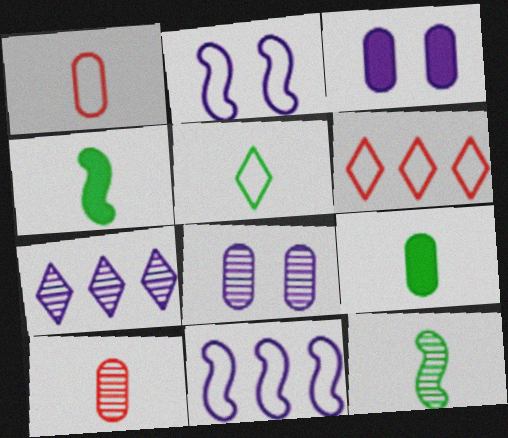[[3, 6, 12], 
[4, 6, 8], 
[5, 9, 12]]